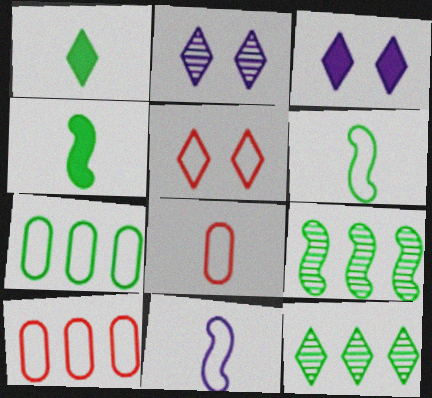[[2, 4, 10], 
[3, 8, 9], 
[5, 7, 11]]